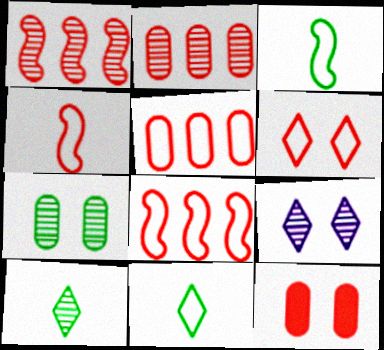[[4, 5, 6]]